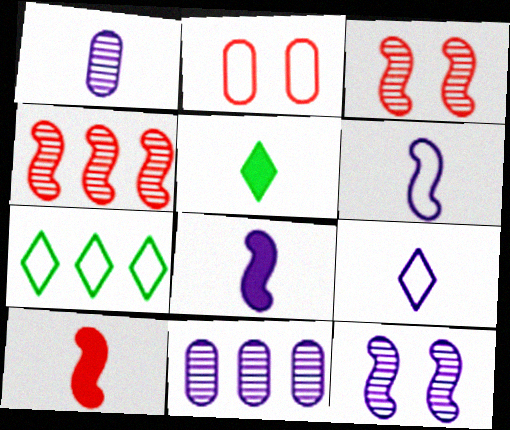[[1, 8, 9], 
[2, 6, 7]]